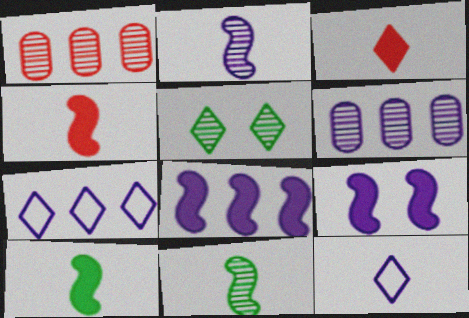[[1, 2, 5], 
[3, 5, 7], 
[6, 7, 8], 
[6, 9, 12]]